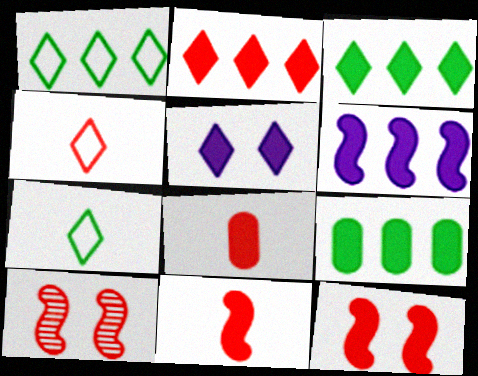[[2, 6, 9], 
[2, 8, 12], 
[5, 9, 11]]